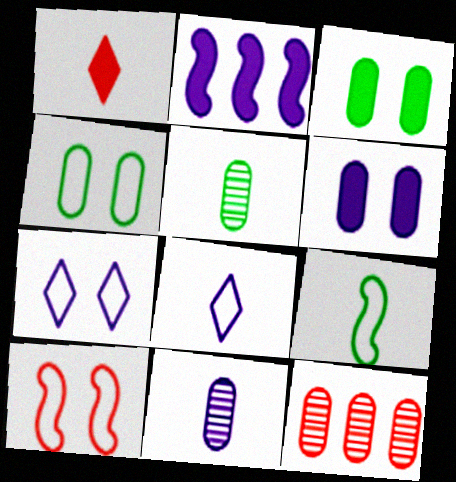[[1, 2, 3], 
[1, 9, 11], 
[1, 10, 12], 
[2, 7, 11], 
[4, 7, 10]]